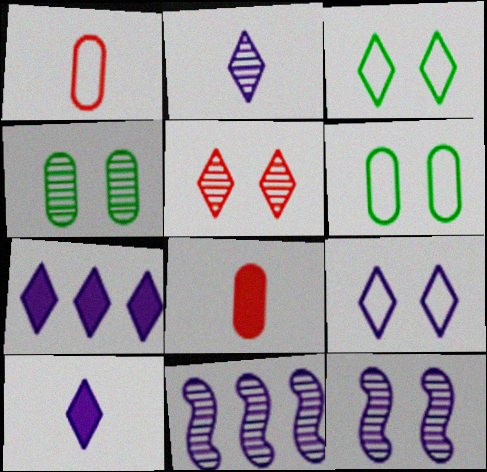[[2, 7, 9], 
[3, 8, 11], 
[4, 5, 12]]